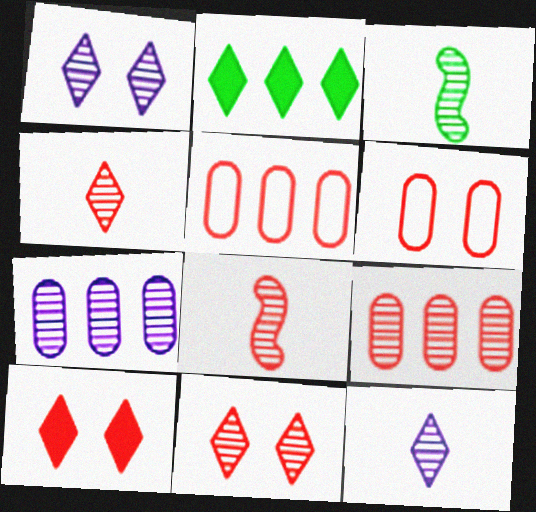[[1, 3, 9], 
[3, 7, 11], 
[5, 8, 10], 
[8, 9, 11]]